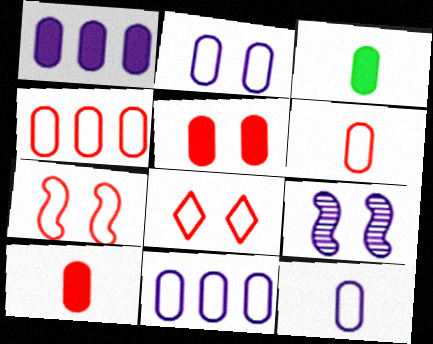[[1, 3, 5], 
[2, 11, 12]]